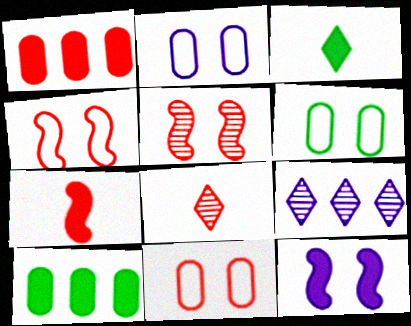[[1, 3, 12], 
[1, 4, 8], 
[2, 6, 11], 
[6, 7, 9]]